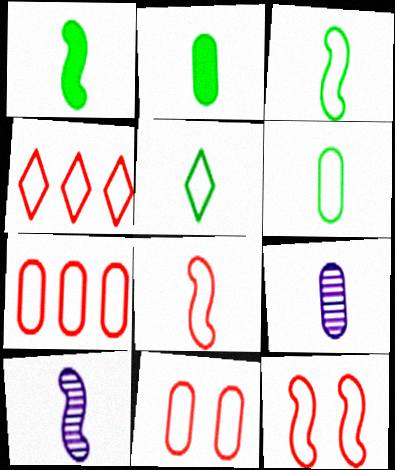[[1, 8, 10], 
[3, 5, 6], 
[4, 8, 11]]